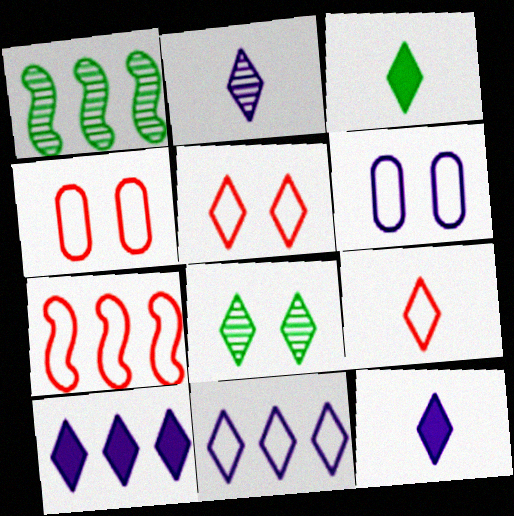[[1, 4, 12], 
[2, 3, 9], 
[4, 7, 9], 
[8, 9, 10]]